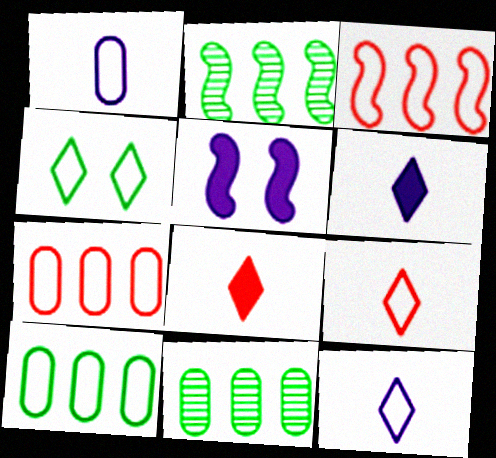[[1, 3, 4], 
[5, 9, 11]]